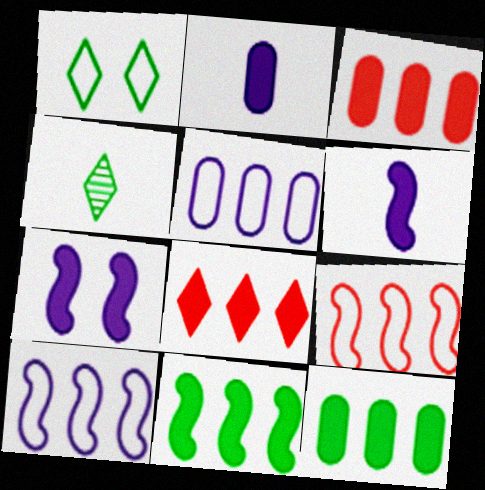[]